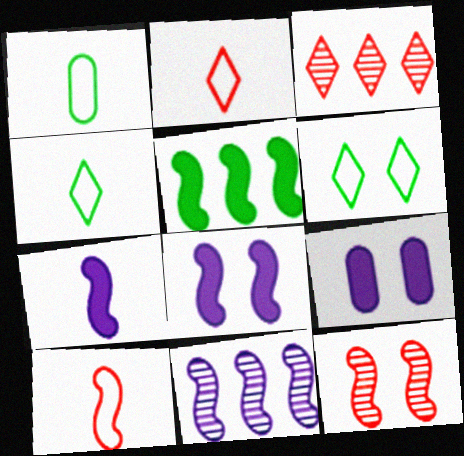[[1, 3, 8], 
[6, 9, 12]]